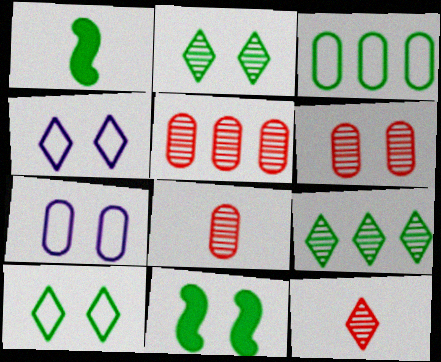[[1, 2, 3], 
[1, 4, 5], 
[4, 6, 11], 
[5, 6, 8]]